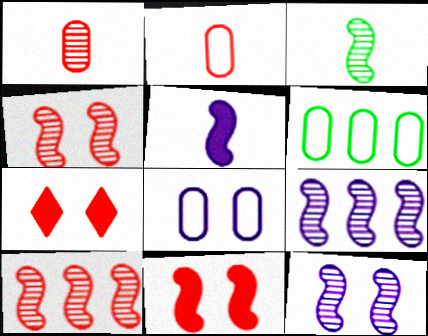[[2, 6, 8], 
[2, 7, 10], 
[3, 4, 9], 
[3, 10, 12]]